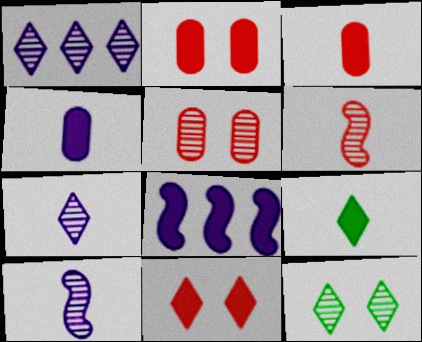[[2, 8, 9]]